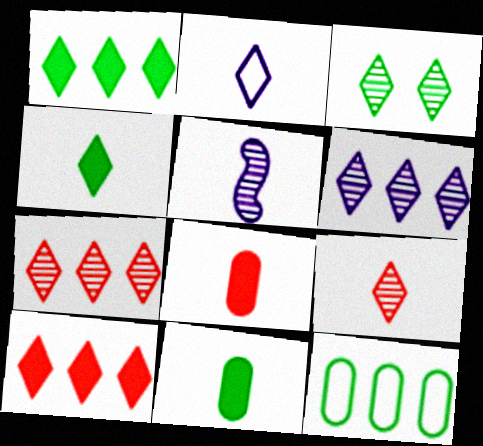[[2, 3, 10], 
[2, 4, 9], 
[3, 6, 9]]